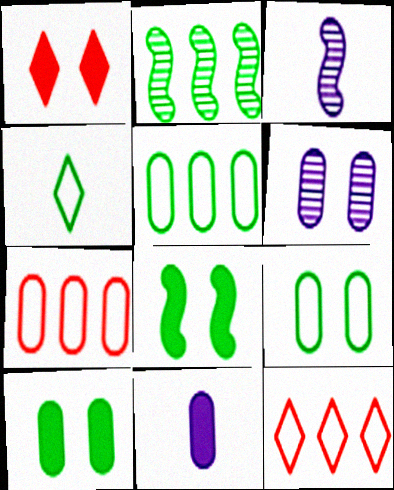[[1, 3, 5], 
[2, 4, 10], 
[3, 10, 12]]